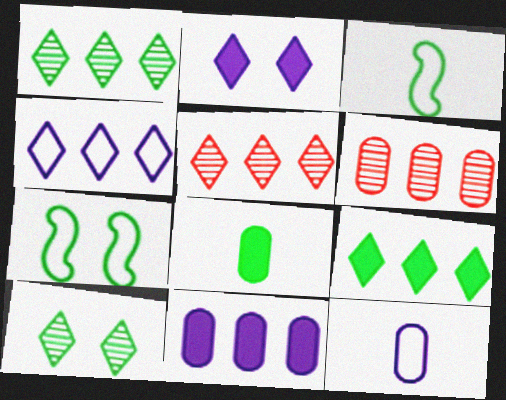[[1, 7, 8], 
[2, 3, 6], 
[4, 5, 9]]